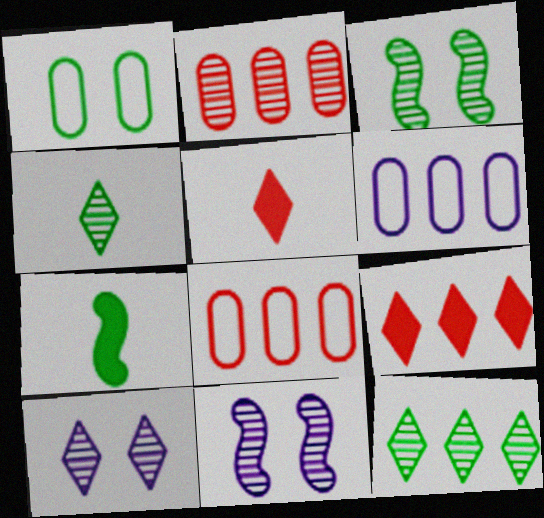[[1, 7, 12], 
[2, 4, 11], 
[3, 5, 6], 
[7, 8, 10]]